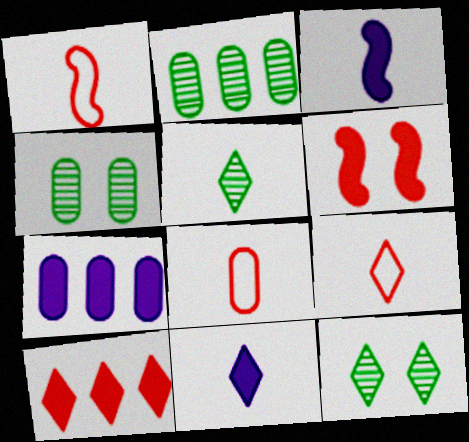[[1, 7, 12], 
[1, 8, 9], 
[3, 5, 8], 
[4, 7, 8], 
[5, 9, 11]]